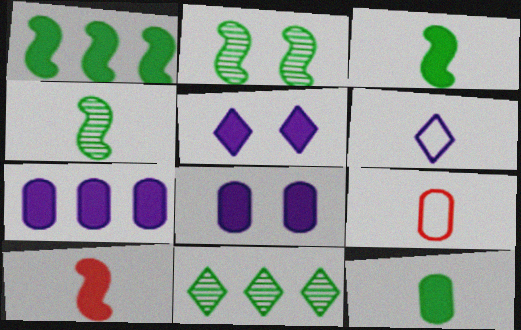[]